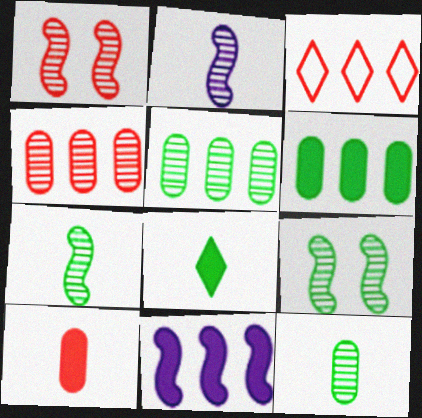[[1, 3, 10], 
[3, 5, 11]]